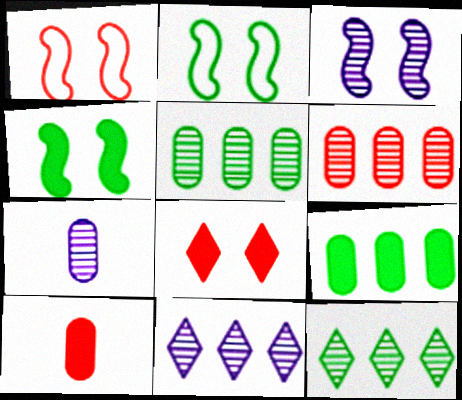[[1, 3, 4], 
[2, 10, 11], 
[3, 7, 11]]